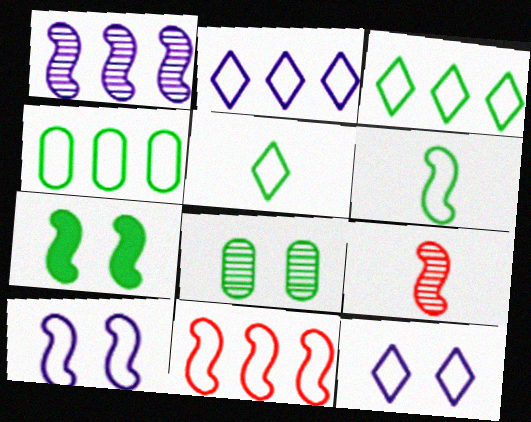[[2, 4, 11], 
[6, 10, 11]]